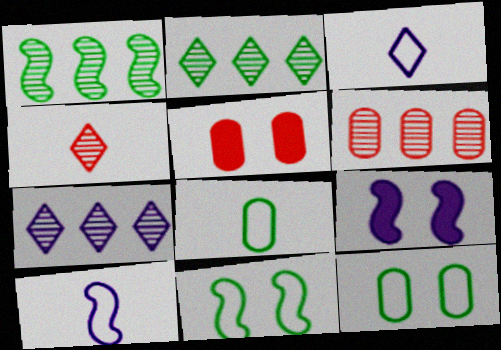[[1, 3, 5], 
[1, 6, 7], 
[2, 5, 10]]